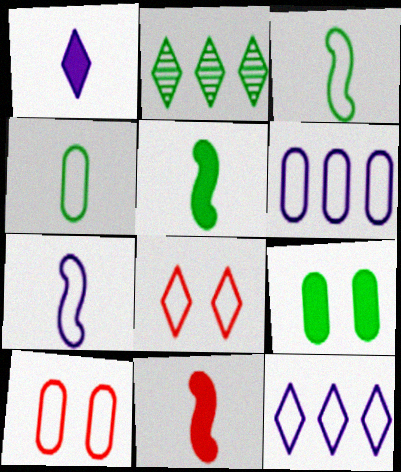[[1, 2, 8], 
[2, 3, 9], 
[3, 6, 8], 
[3, 10, 12], 
[4, 6, 10]]